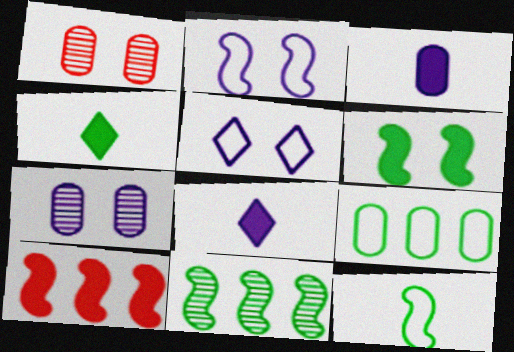[[1, 3, 9], 
[1, 5, 6], 
[6, 11, 12]]